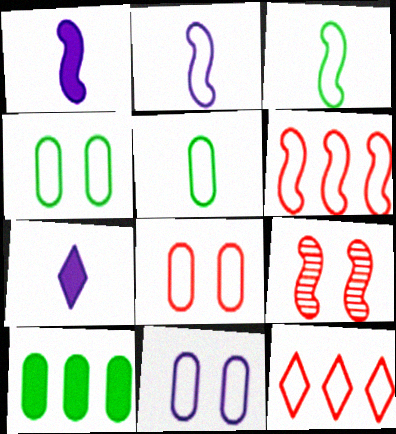[[2, 4, 12], 
[3, 11, 12], 
[4, 8, 11]]